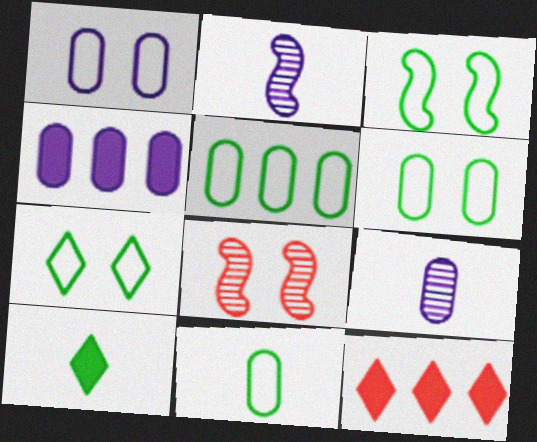[[1, 4, 9], 
[2, 6, 12], 
[3, 6, 7], 
[3, 9, 12], 
[5, 6, 11]]